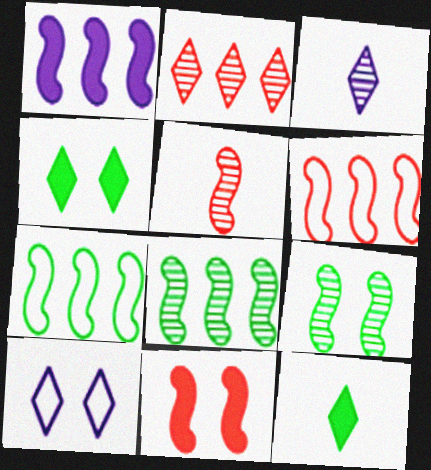[[1, 6, 8], 
[2, 10, 12], 
[5, 6, 11]]